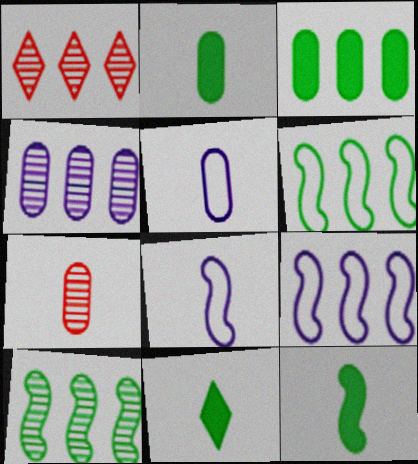[[1, 3, 9], 
[1, 4, 10], 
[2, 5, 7], 
[2, 11, 12], 
[7, 8, 11]]